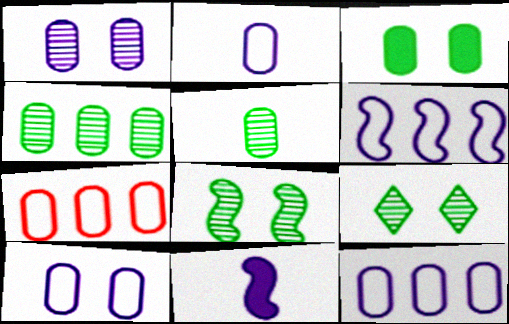[[2, 10, 12], 
[7, 9, 11]]